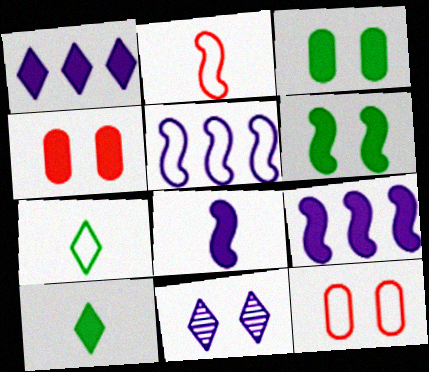[[4, 9, 10], 
[5, 7, 12], 
[6, 11, 12]]